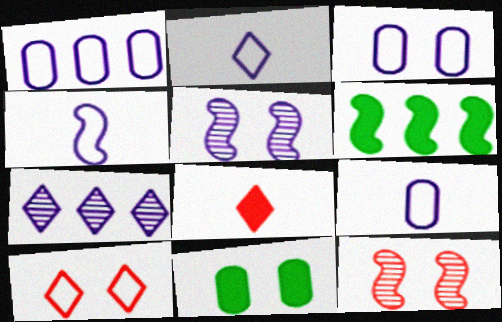[[1, 3, 9], 
[2, 4, 9], 
[4, 6, 12], 
[5, 10, 11]]